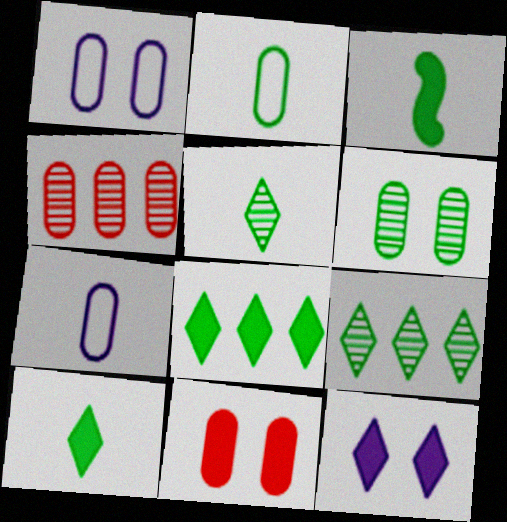[[1, 6, 11], 
[2, 3, 5]]